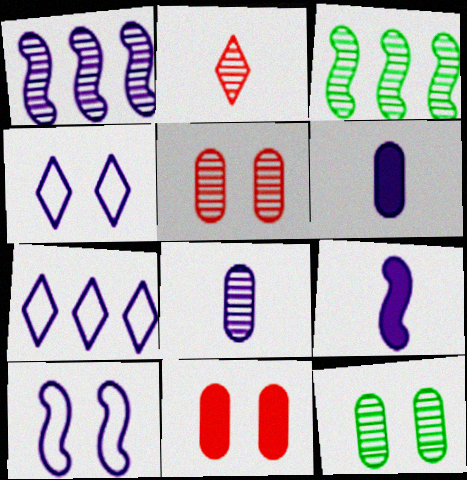[[1, 2, 12], 
[1, 4, 6], 
[1, 9, 10]]